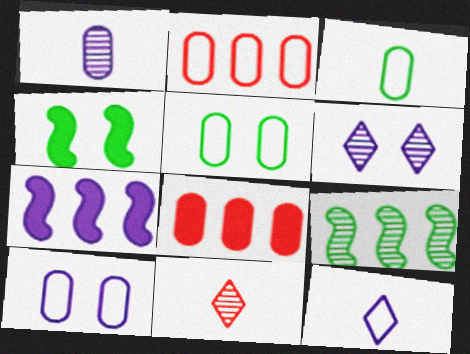[[1, 5, 8], 
[2, 3, 10], 
[5, 7, 11]]